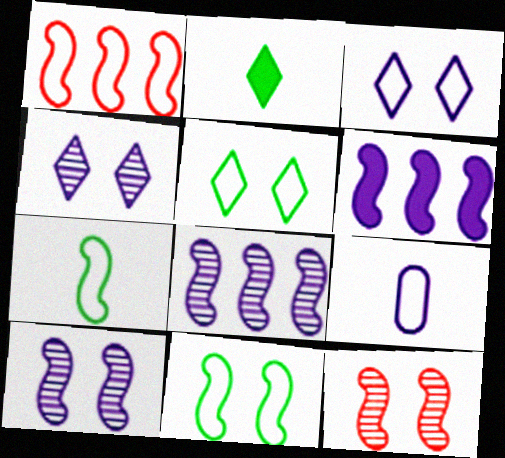[[1, 5, 9], 
[4, 6, 9], 
[6, 7, 12]]